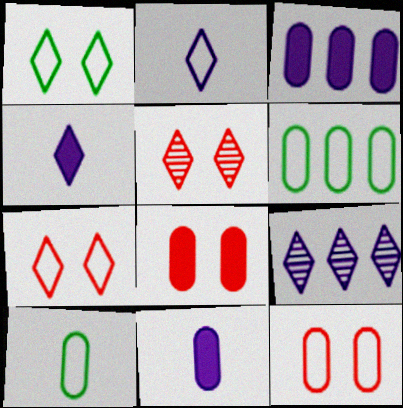[]